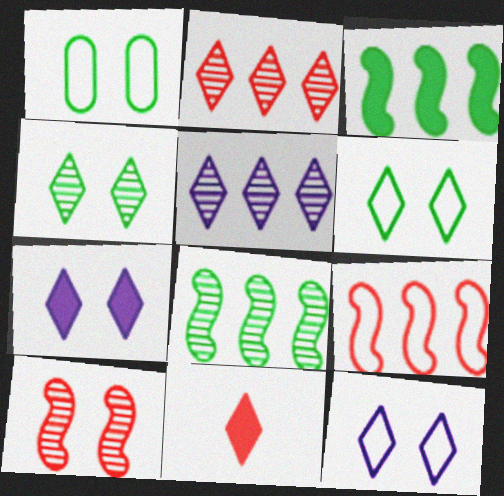[[1, 7, 10], 
[5, 6, 11]]